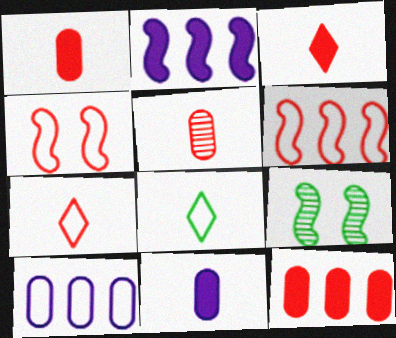[[3, 9, 10], 
[4, 8, 10]]